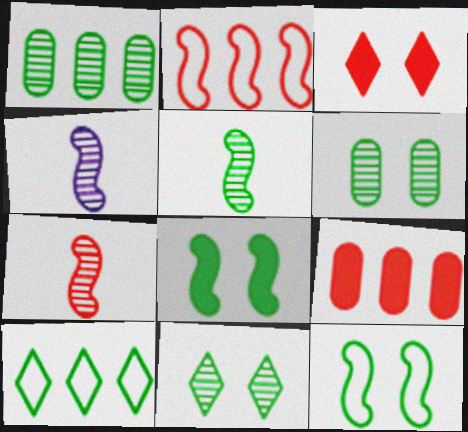[[1, 5, 11], 
[2, 4, 8], 
[4, 5, 7]]